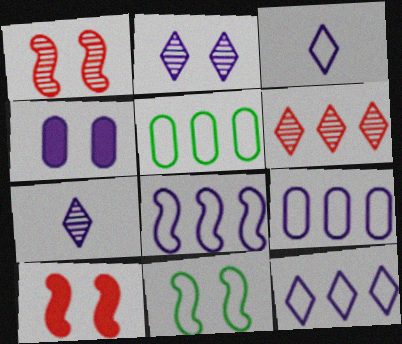[[4, 7, 8], 
[5, 7, 10], 
[8, 9, 12]]